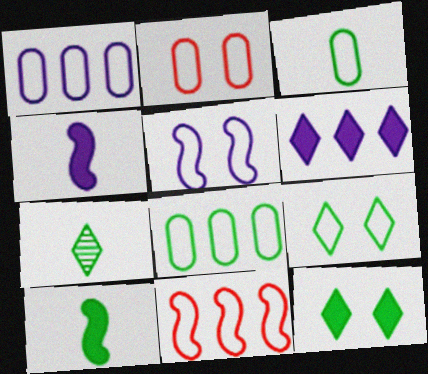[[1, 2, 3], 
[2, 5, 9], 
[3, 7, 10]]